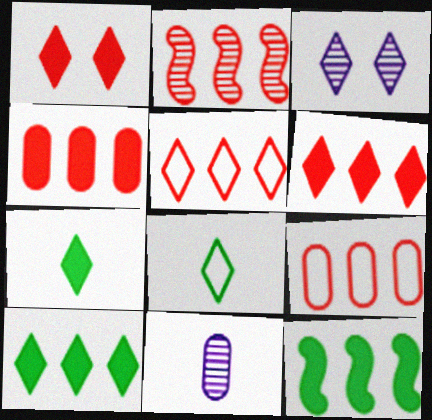[[2, 4, 5], 
[2, 6, 9], 
[3, 5, 7], 
[3, 6, 8]]